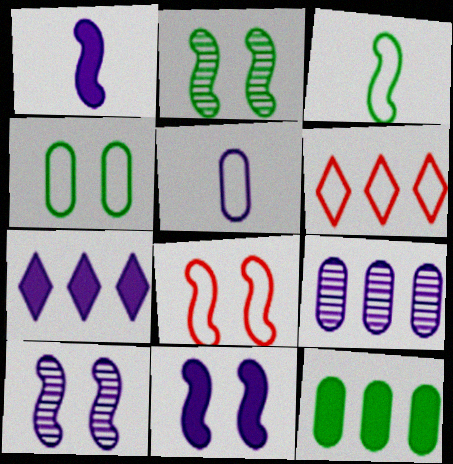[[2, 8, 11], 
[5, 7, 10]]